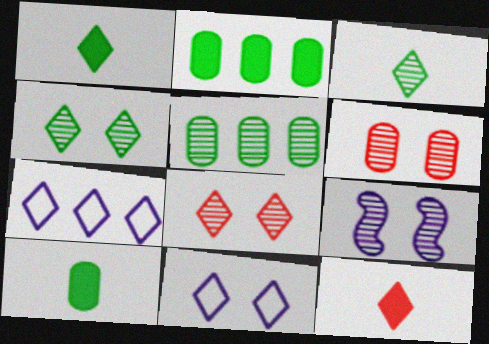[[1, 7, 8], 
[4, 6, 9], 
[4, 7, 12]]